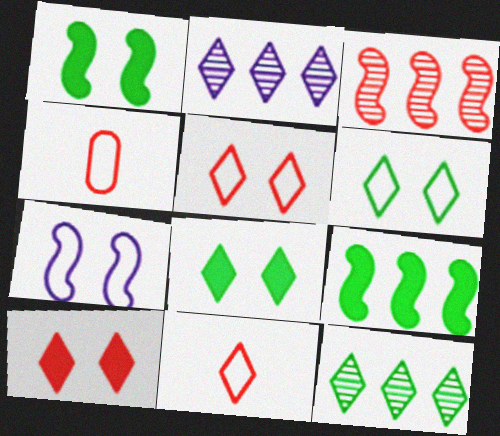[[1, 2, 4], 
[2, 8, 11], 
[3, 4, 10]]